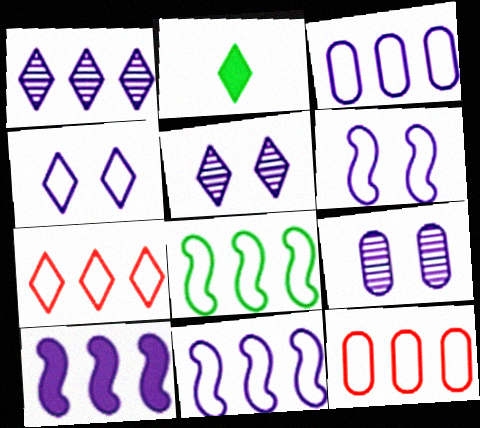[[1, 3, 10], 
[2, 5, 7], 
[3, 7, 8]]